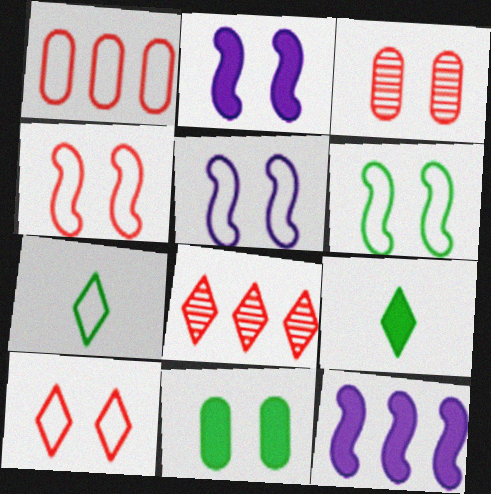[[1, 5, 7], 
[3, 7, 12], 
[4, 5, 6]]